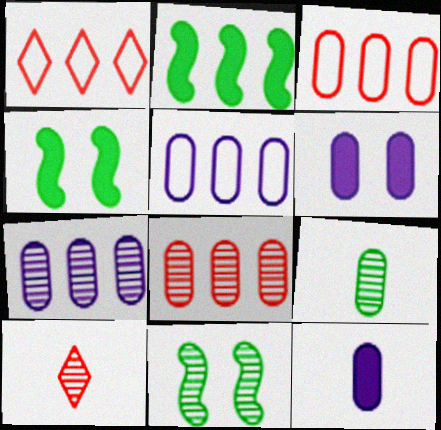[[1, 2, 7], 
[1, 11, 12], 
[3, 6, 9], 
[4, 5, 10], 
[7, 10, 11]]